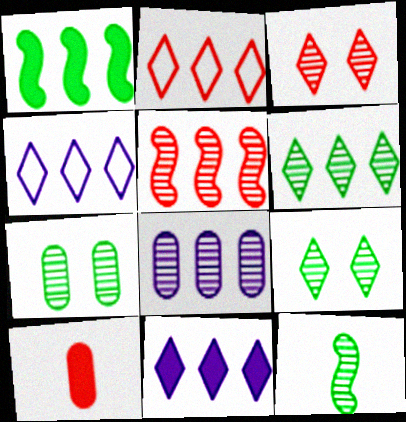[[1, 2, 8], 
[2, 6, 11], 
[3, 8, 12], 
[5, 6, 8], 
[6, 7, 12]]